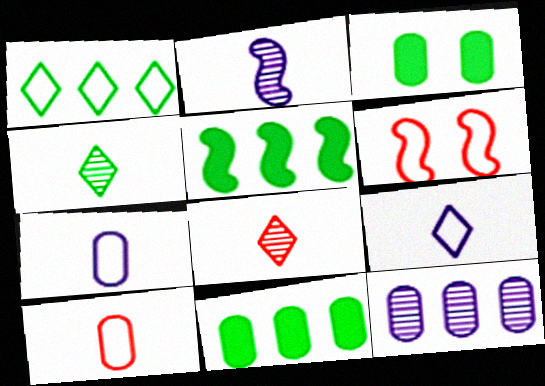[[1, 6, 7], 
[2, 5, 6], 
[3, 10, 12]]